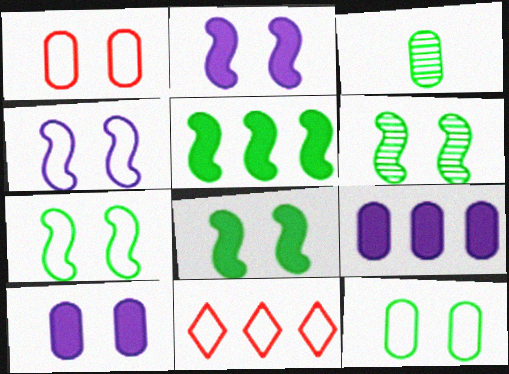[[1, 3, 9], 
[2, 3, 11], 
[6, 7, 8]]